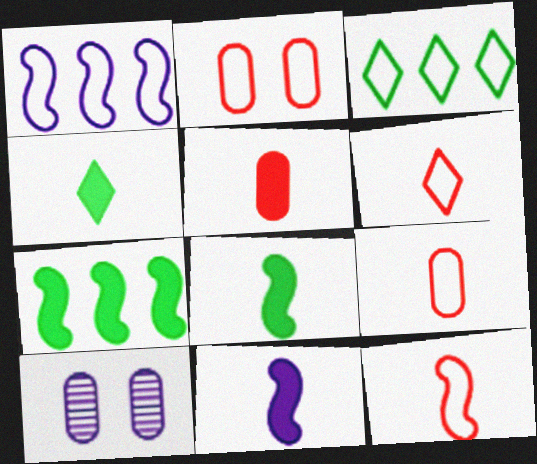[[4, 5, 11], 
[6, 7, 10], 
[6, 9, 12]]